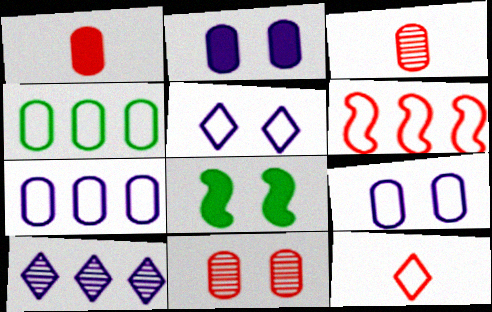[[2, 3, 4], 
[5, 8, 11]]